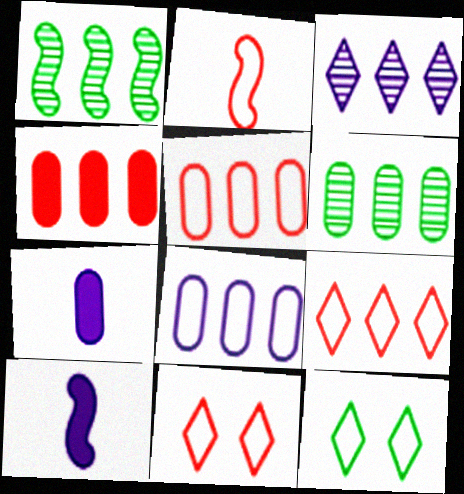[[1, 7, 11], 
[2, 5, 11], 
[2, 8, 12], 
[4, 6, 8], 
[6, 10, 11]]